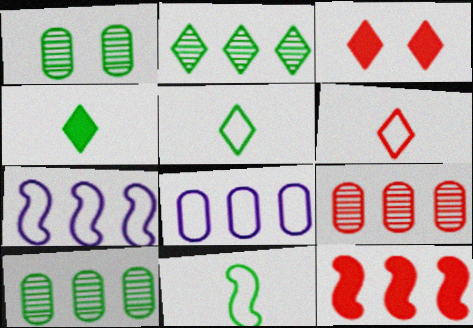[[2, 8, 12]]